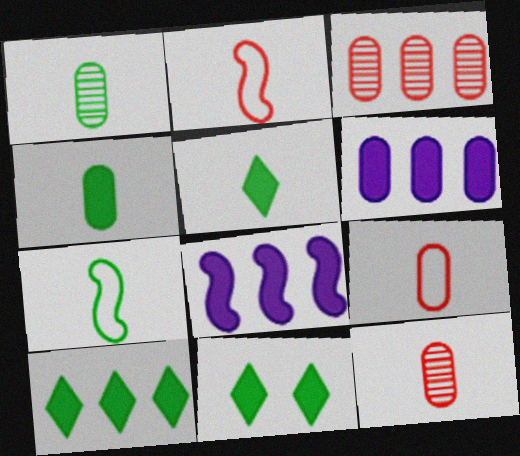[[1, 5, 7], 
[5, 10, 11]]